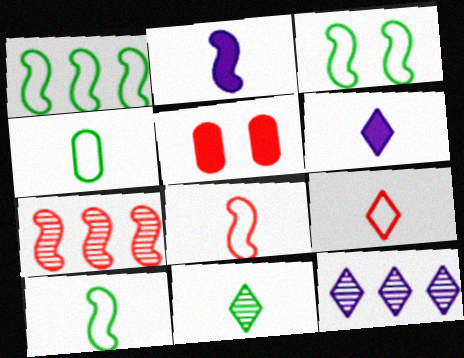[[1, 3, 10], 
[2, 3, 7], 
[5, 7, 9], 
[5, 10, 12], 
[6, 9, 11]]